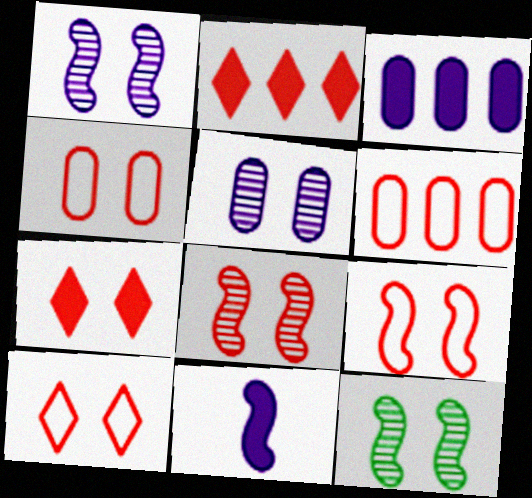[[1, 8, 12], 
[4, 7, 8], 
[4, 9, 10]]